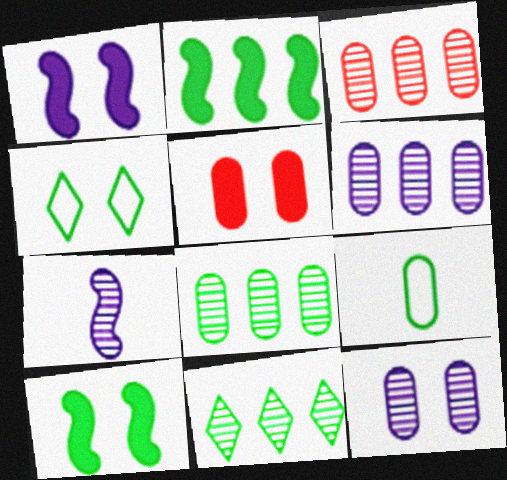[[3, 6, 8], 
[5, 6, 9], 
[9, 10, 11]]